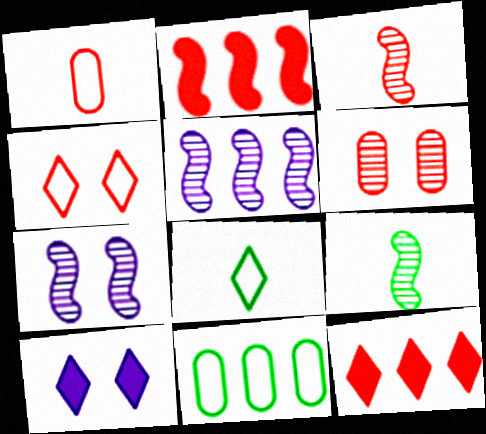[[3, 10, 11], 
[5, 11, 12]]